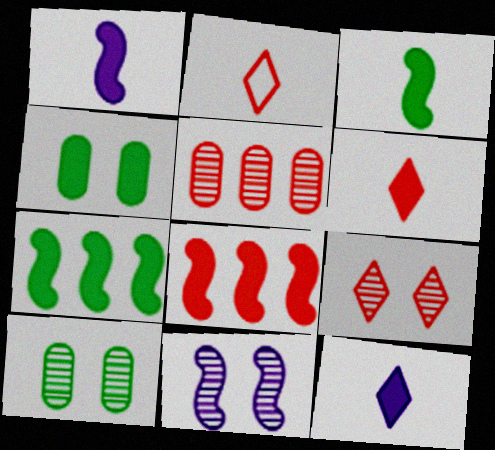[[4, 8, 12], 
[9, 10, 11]]